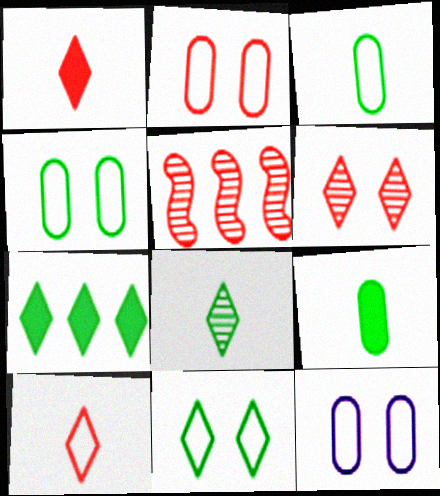[[1, 2, 5], 
[2, 4, 12], 
[7, 8, 11]]